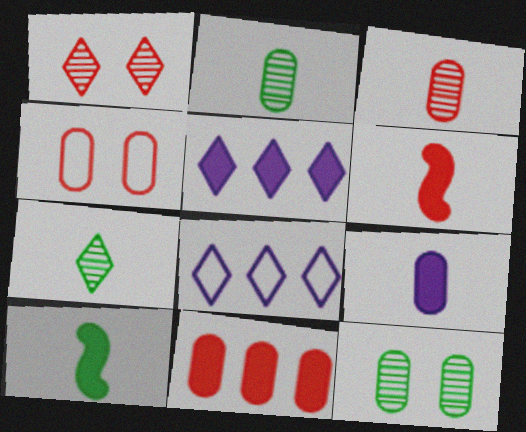[[3, 4, 11], 
[6, 8, 12]]